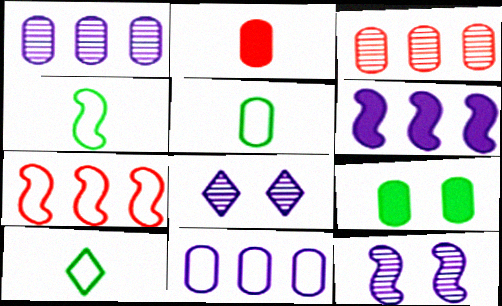[[4, 5, 10]]